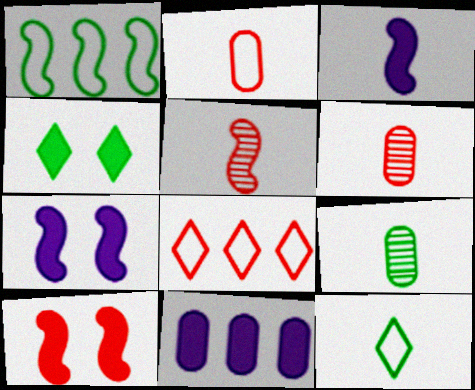[[1, 4, 9], 
[1, 5, 7], 
[3, 6, 12], 
[6, 8, 10], 
[7, 8, 9]]